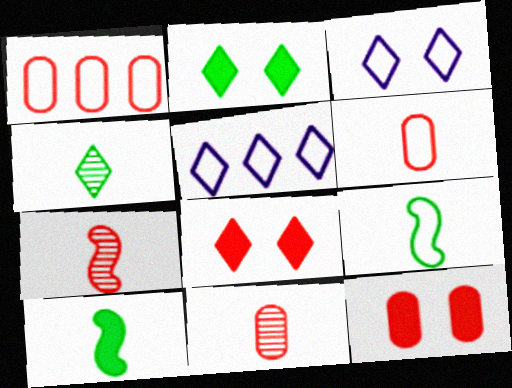[[1, 3, 9], 
[1, 7, 8], 
[1, 11, 12], 
[4, 5, 8]]